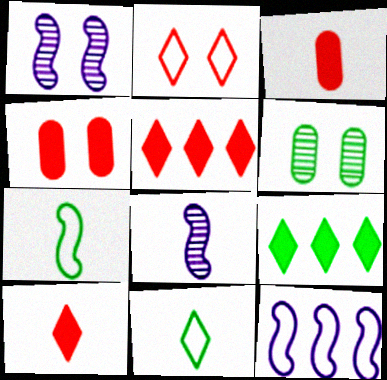[[3, 8, 11], 
[6, 7, 9], 
[6, 10, 12]]